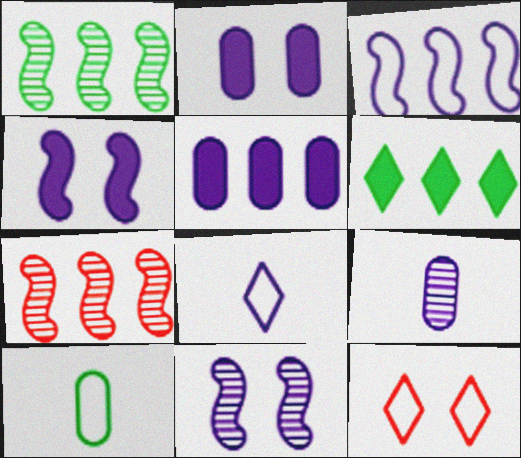[[3, 10, 12], 
[5, 8, 11]]